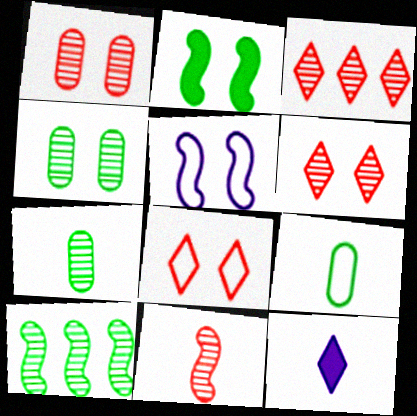[[1, 3, 11], 
[9, 11, 12]]